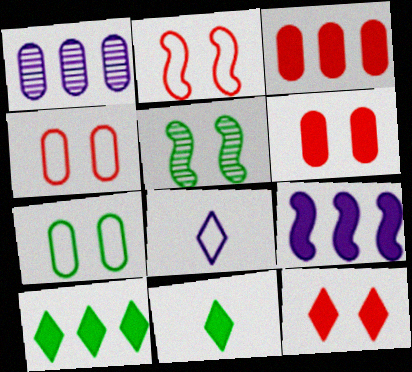[[1, 2, 11], 
[3, 5, 8], 
[3, 9, 10], 
[6, 9, 11]]